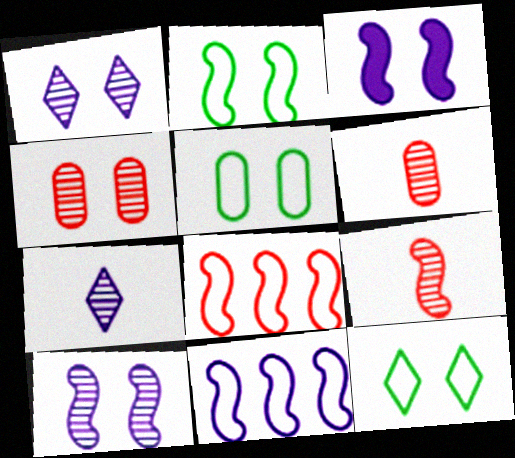[[2, 5, 12], 
[3, 4, 12]]